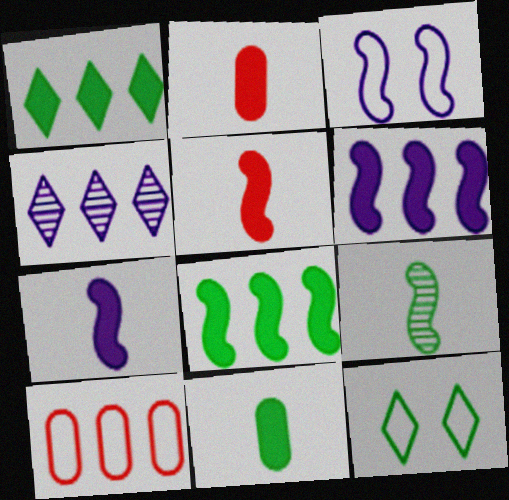[[4, 8, 10]]